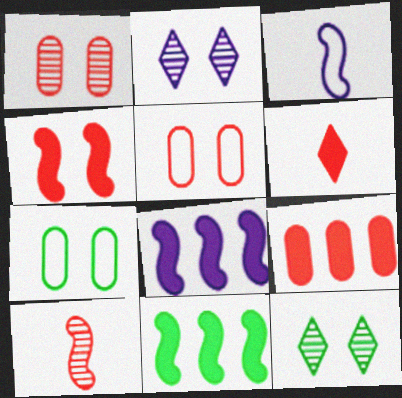[[2, 4, 7], 
[3, 9, 12], 
[4, 6, 9]]